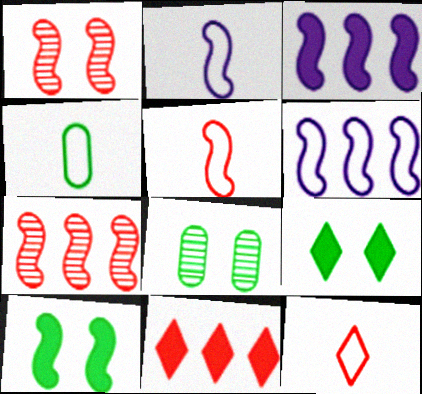[[2, 4, 12], 
[2, 7, 10], 
[2, 8, 11], 
[3, 8, 12]]